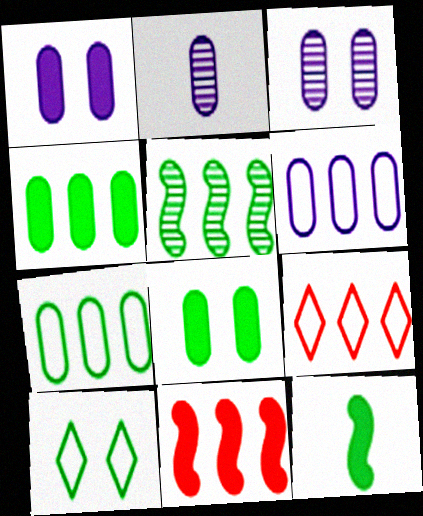[[1, 2, 6], 
[2, 10, 11], 
[3, 9, 12]]